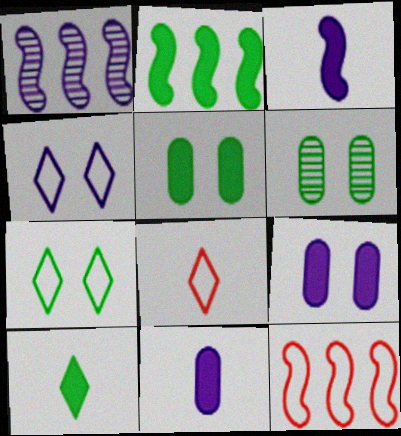[[1, 2, 12], 
[1, 4, 11], 
[1, 5, 8], 
[2, 5, 10]]